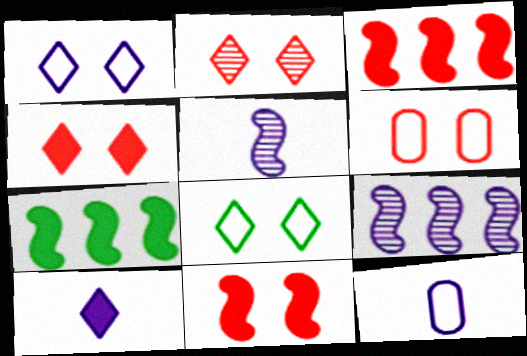[[2, 6, 11], 
[2, 7, 12], 
[5, 10, 12]]